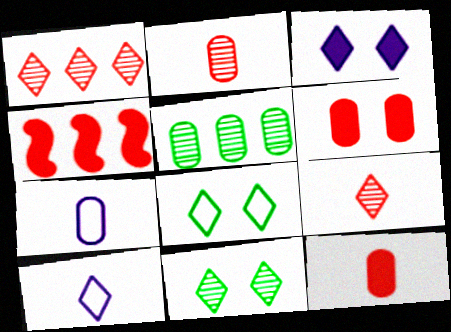[[4, 7, 11], 
[5, 6, 7]]